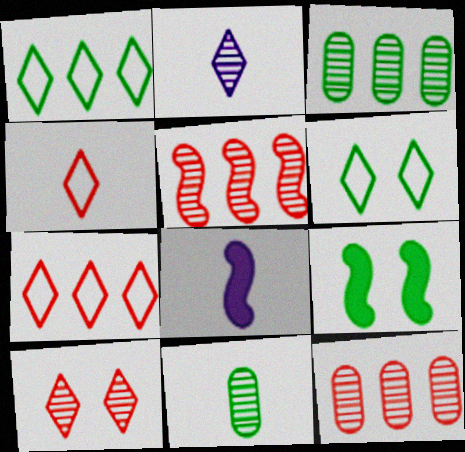[[1, 9, 11], 
[4, 8, 11], 
[6, 8, 12]]